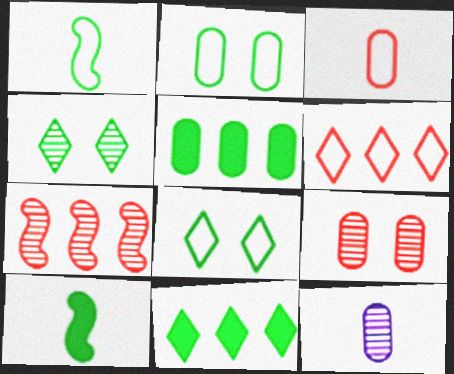[[1, 4, 5], 
[4, 7, 12]]